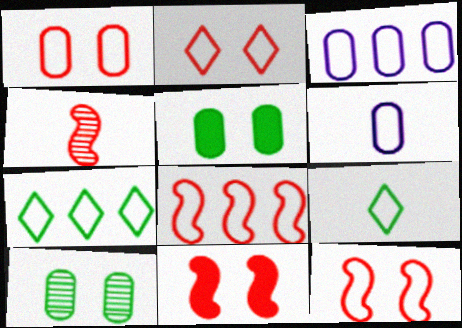[[1, 2, 12], 
[3, 7, 8], 
[3, 9, 12], 
[4, 8, 11], 
[6, 7, 12]]